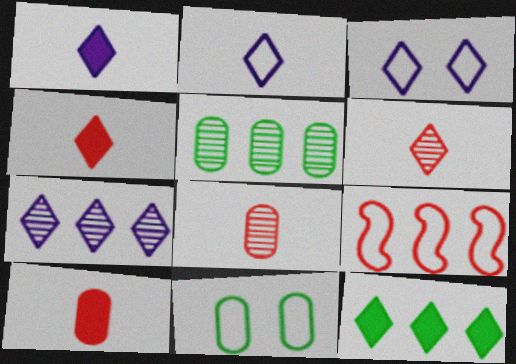[[1, 3, 7], 
[2, 9, 11], 
[3, 6, 12]]